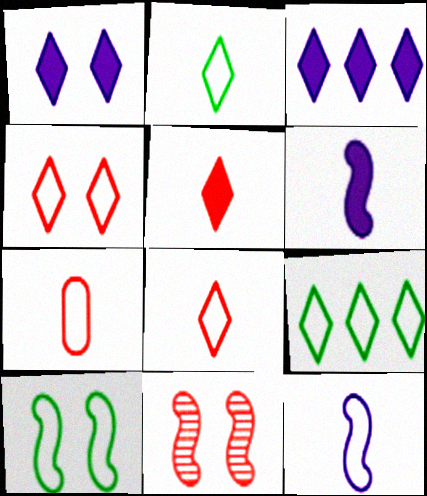[[2, 7, 12]]